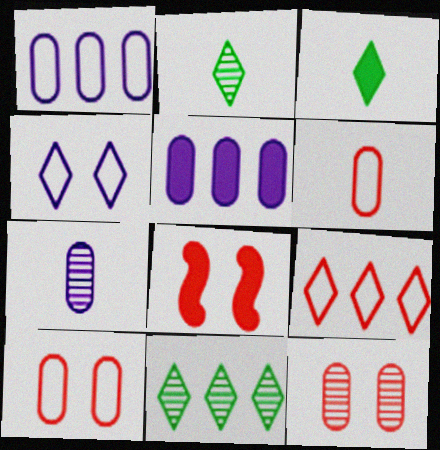[[1, 2, 8], 
[3, 5, 8]]